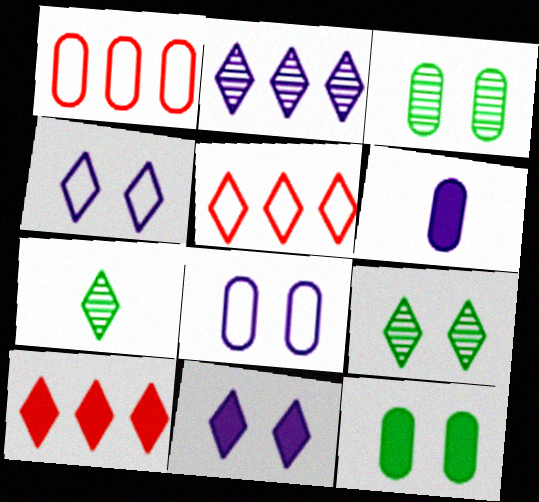[[1, 3, 6], 
[4, 7, 10], 
[5, 7, 11]]